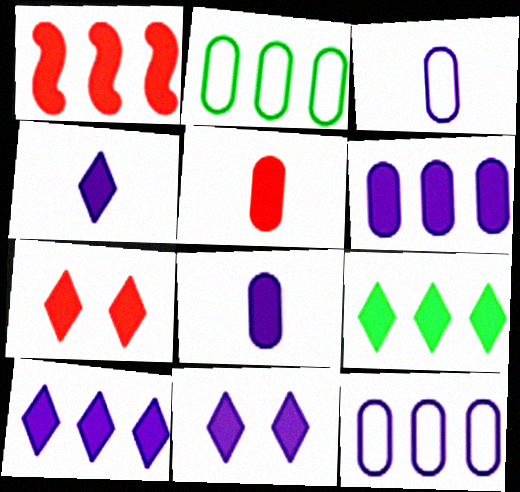[[1, 5, 7], 
[1, 6, 9], 
[4, 7, 9], 
[4, 10, 11]]